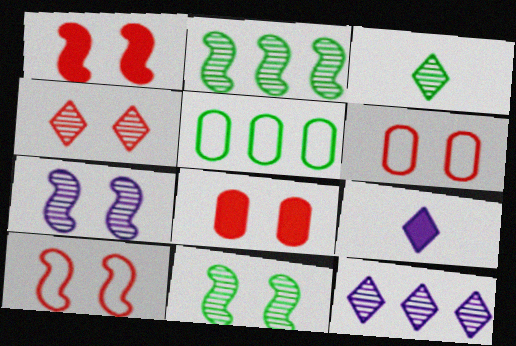[[1, 4, 6], 
[2, 6, 9], 
[3, 4, 12], 
[4, 8, 10]]